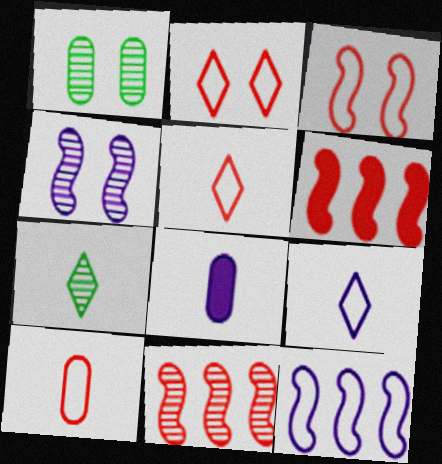[[1, 6, 9]]